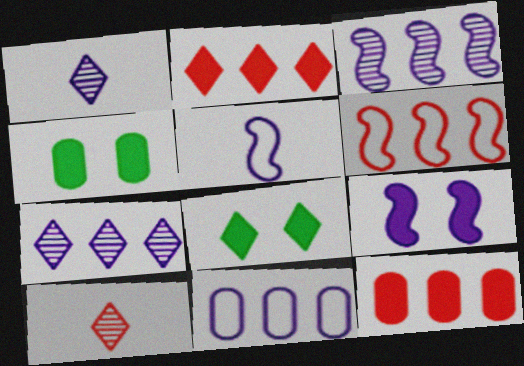[[1, 4, 6], 
[1, 9, 11], 
[3, 5, 9]]